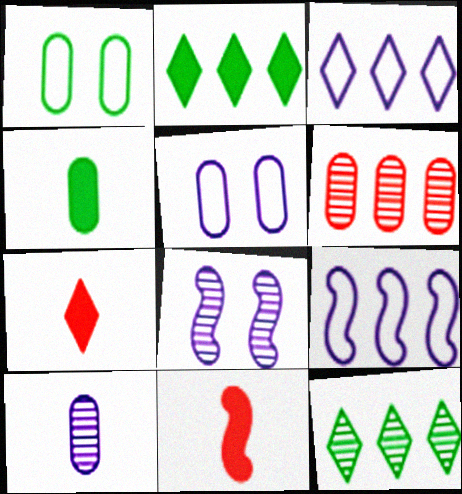[[2, 6, 9], 
[4, 5, 6], 
[5, 11, 12]]